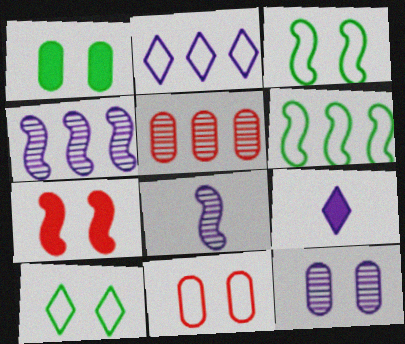[[1, 11, 12], 
[3, 5, 9], 
[6, 7, 8], 
[7, 10, 12]]